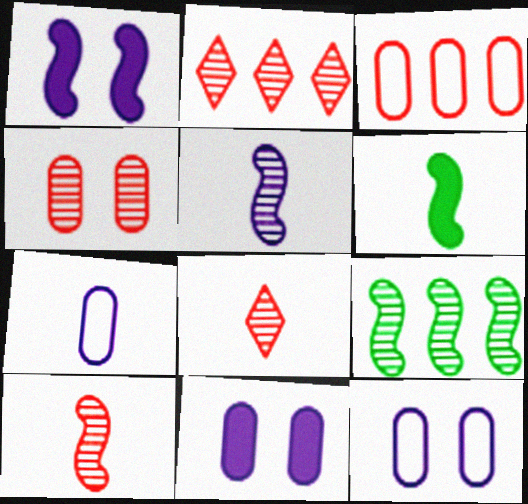[[2, 4, 10], 
[2, 6, 12], 
[6, 7, 8]]